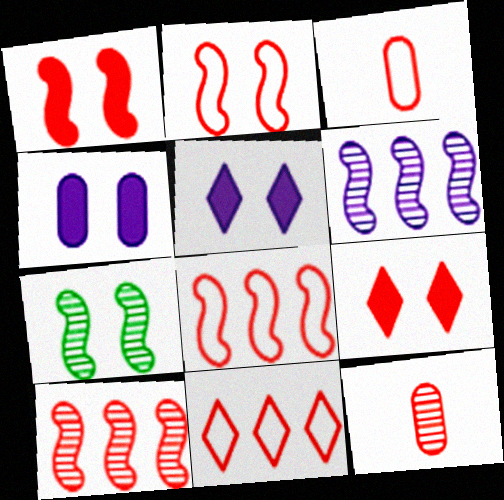[[1, 11, 12], 
[2, 3, 11], 
[3, 9, 10], 
[8, 9, 12]]